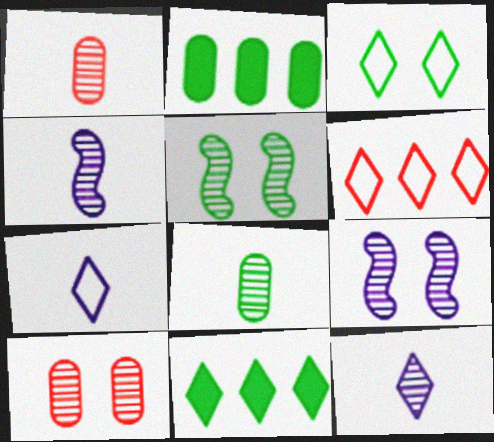[[3, 6, 7]]